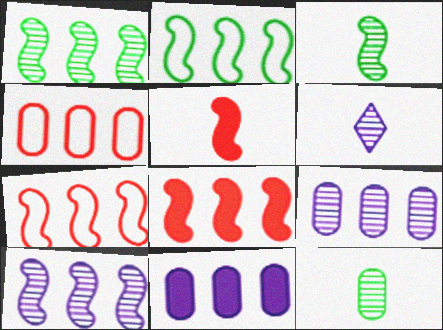[[2, 8, 10]]